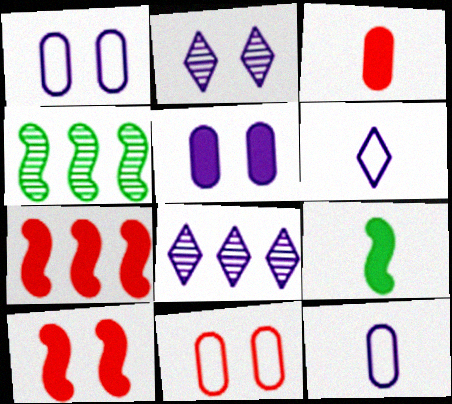[[8, 9, 11]]